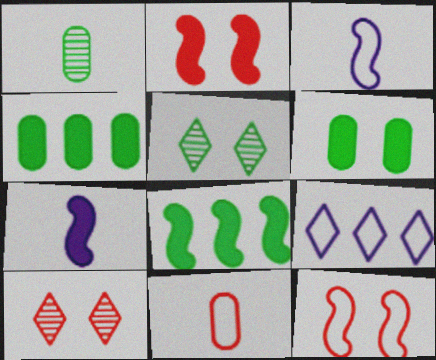[[1, 2, 9], 
[2, 7, 8], 
[3, 4, 10]]